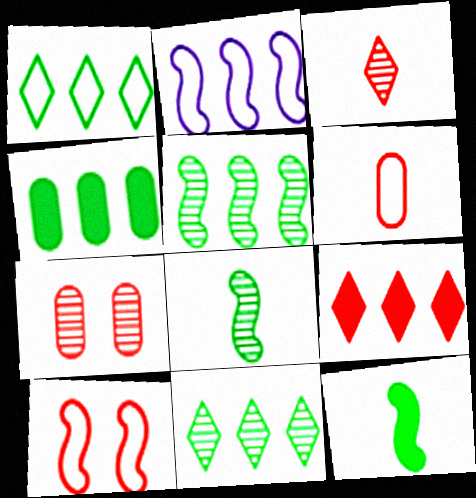[[1, 4, 5]]